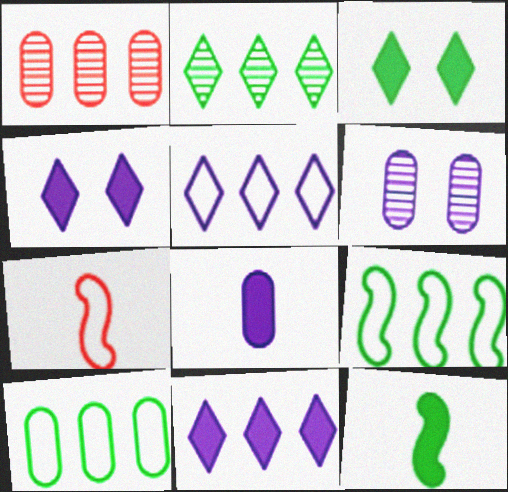[[1, 9, 11]]